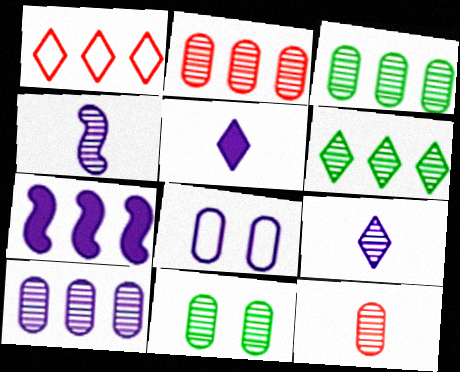[[1, 3, 7], 
[2, 3, 10], 
[7, 8, 9], 
[10, 11, 12]]